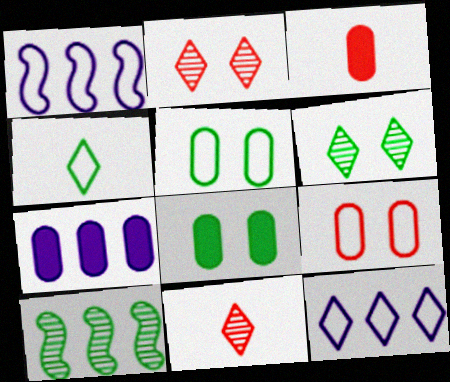[[1, 3, 6], 
[1, 4, 9], 
[1, 8, 11], 
[3, 7, 8], 
[4, 8, 10]]